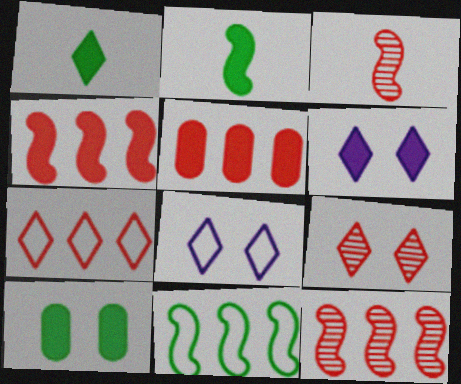[[2, 5, 6], 
[5, 7, 12]]